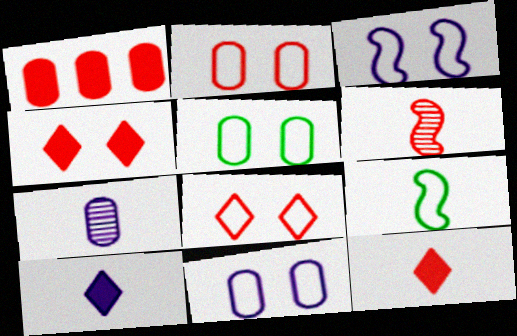[[1, 5, 7], 
[1, 6, 8], 
[2, 5, 11], 
[3, 5, 8], 
[7, 9, 12]]